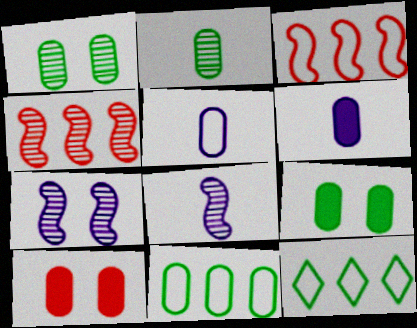[[2, 9, 11], 
[8, 10, 12]]